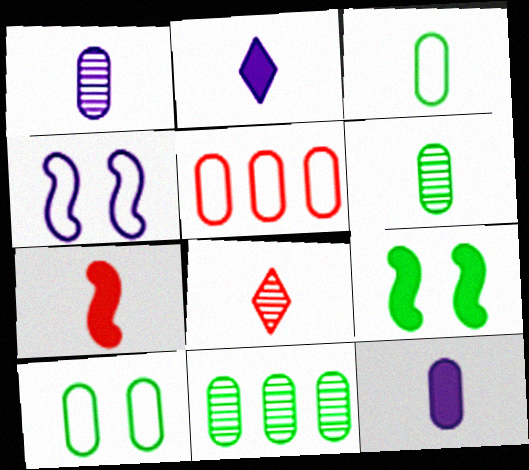[]